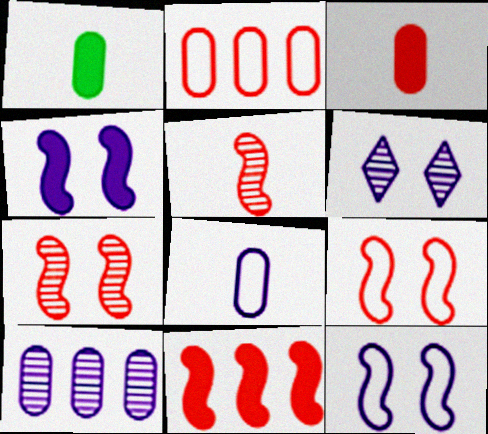[[5, 9, 11]]